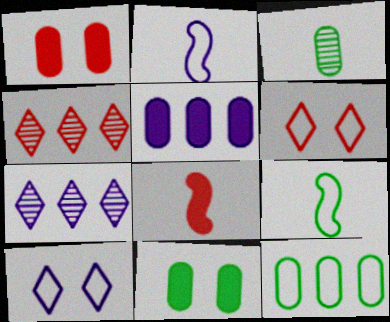[[1, 7, 9], 
[2, 4, 11], 
[2, 6, 12], 
[3, 11, 12]]